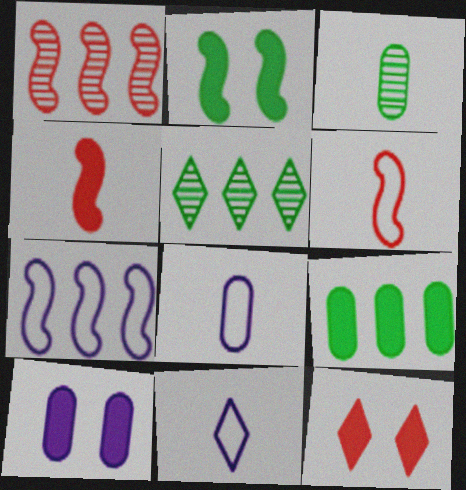[[2, 10, 12], 
[3, 4, 11], 
[3, 7, 12], 
[5, 6, 10], 
[5, 11, 12]]